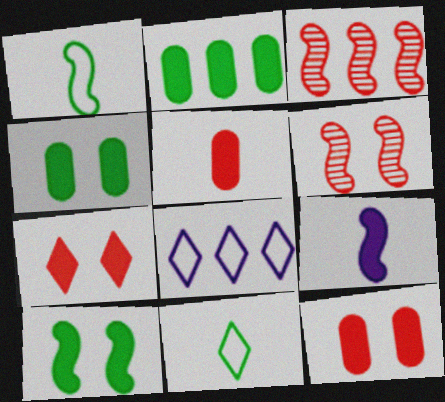[[2, 3, 8], 
[2, 7, 9]]